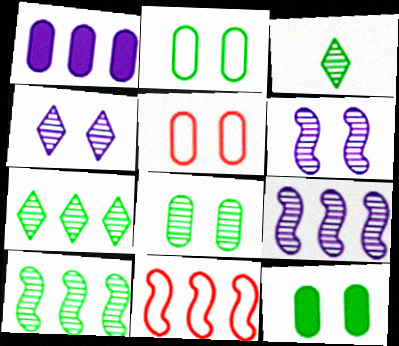[[1, 7, 11], 
[2, 8, 12], 
[3, 8, 10]]